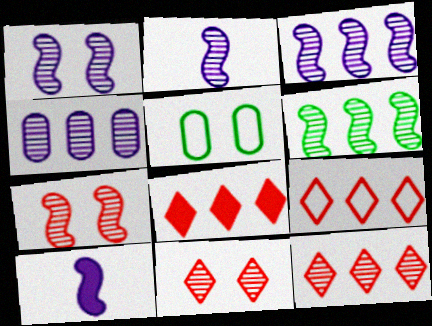[[1, 2, 3], 
[2, 5, 8], 
[2, 6, 7], 
[4, 6, 12], 
[5, 10, 12], 
[8, 9, 12]]